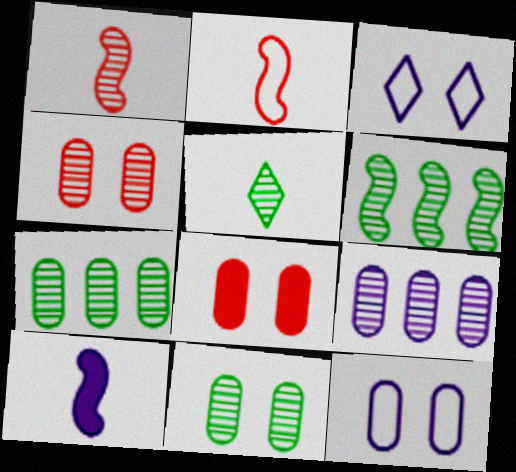[[3, 9, 10], 
[5, 6, 11], 
[8, 11, 12]]